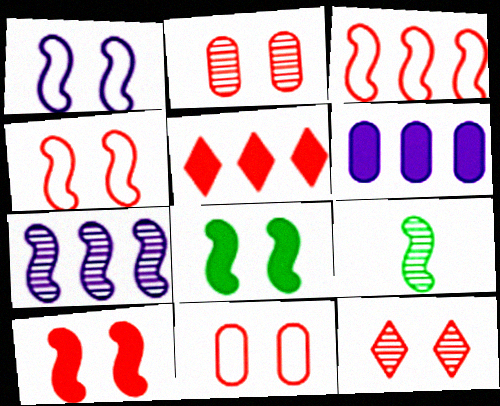[[10, 11, 12]]